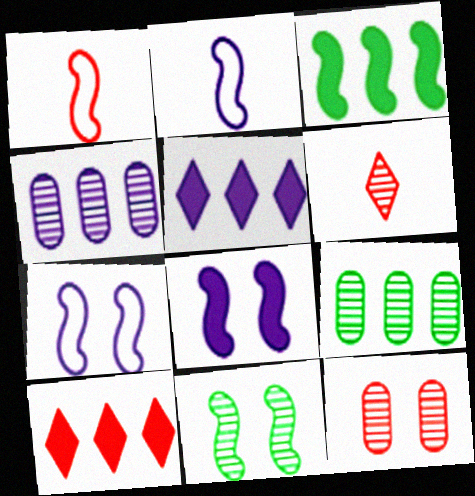[[1, 10, 12], 
[4, 6, 11]]